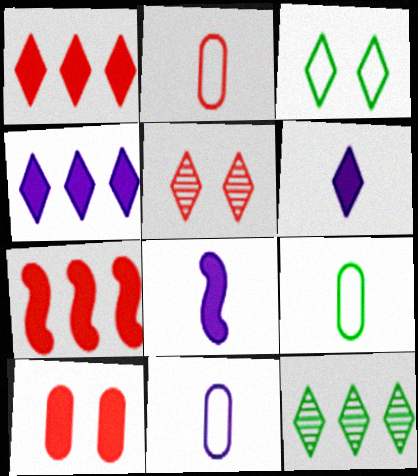[[2, 5, 7], 
[2, 9, 11]]